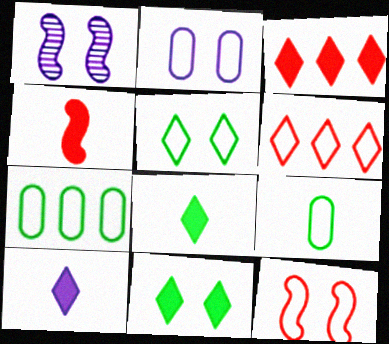[[1, 3, 9], 
[2, 5, 12], 
[3, 10, 11]]